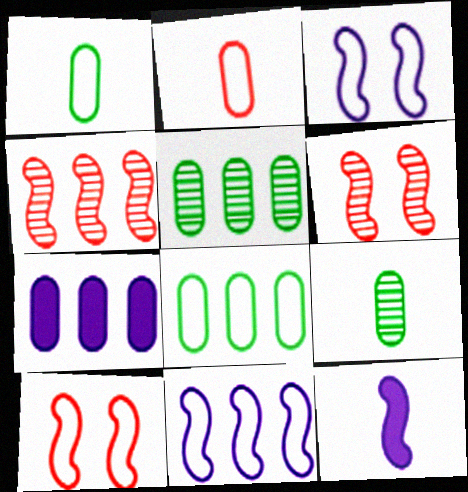[]